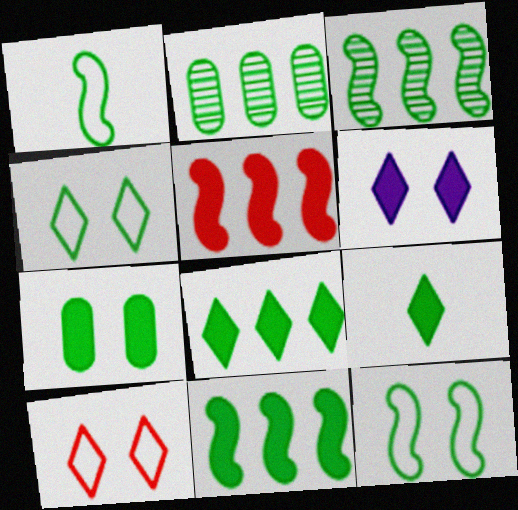[[2, 9, 12], 
[7, 9, 11]]